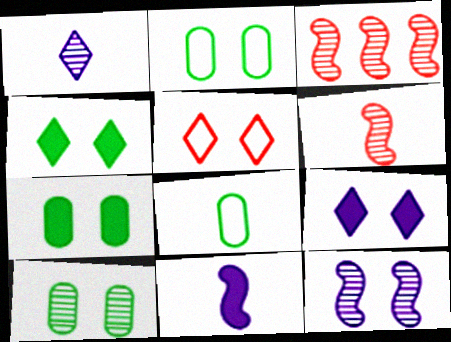[[1, 3, 10], 
[2, 7, 10], 
[3, 8, 9], 
[5, 7, 12]]